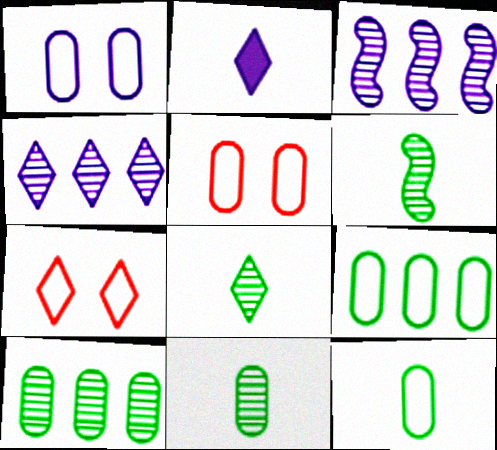[[1, 2, 3], 
[6, 8, 11]]